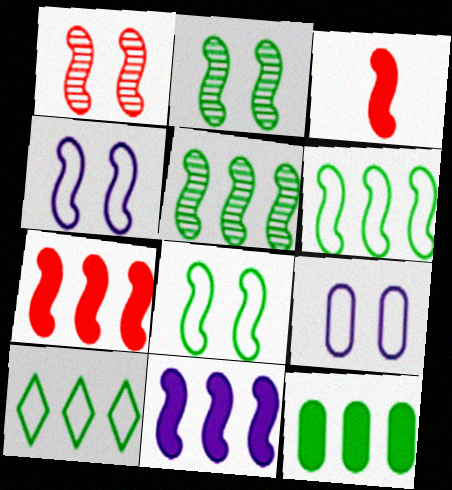[[3, 4, 5], 
[5, 10, 12]]